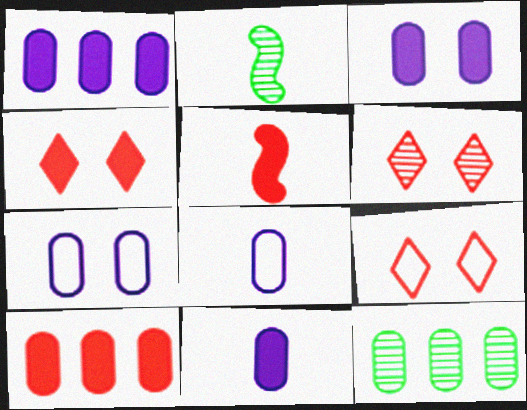[[1, 2, 9], 
[1, 3, 11], 
[4, 5, 10], 
[4, 6, 9]]